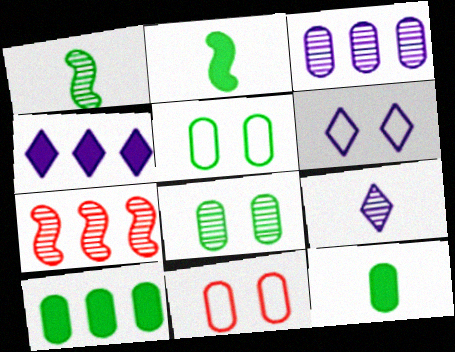[[1, 4, 11], 
[3, 11, 12], 
[4, 6, 9], 
[6, 7, 12], 
[7, 8, 9]]